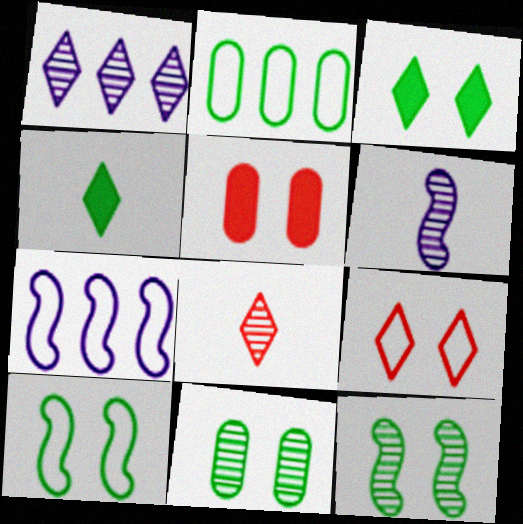[[1, 4, 9], 
[2, 4, 12], 
[3, 10, 11]]